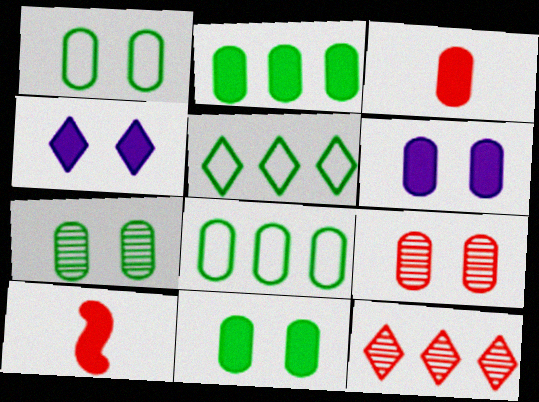[[1, 6, 9], 
[1, 7, 11], 
[2, 3, 6], 
[2, 4, 10]]